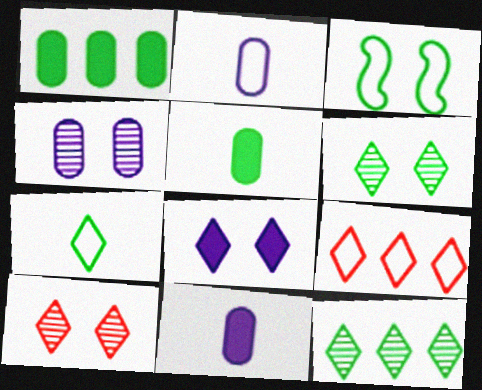[[2, 3, 9], 
[3, 5, 12]]